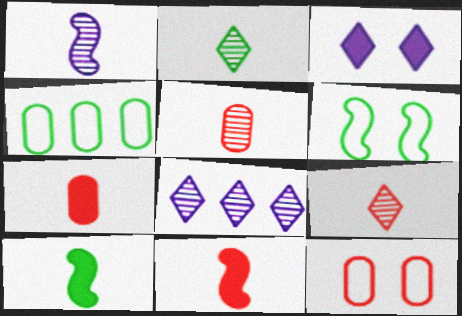[[1, 2, 5], 
[6, 7, 8], 
[8, 10, 12]]